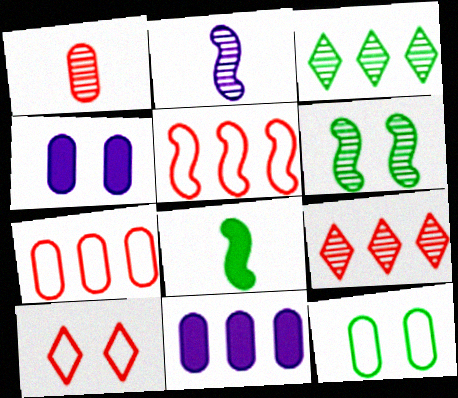[[1, 11, 12], 
[3, 5, 11], 
[3, 8, 12], 
[4, 6, 10]]